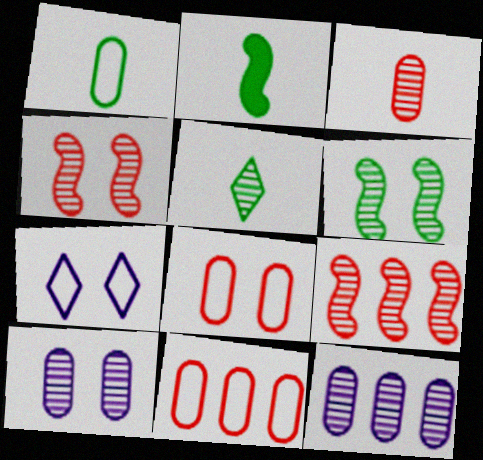[[1, 2, 5], 
[4, 5, 12], 
[5, 9, 10]]